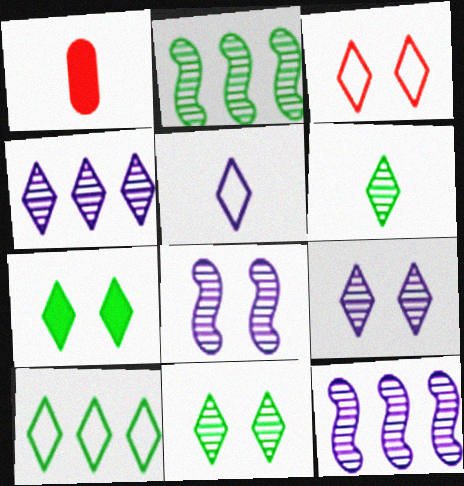[[1, 8, 10], 
[3, 5, 10], 
[3, 7, 9], 
[6, 7, 10]]